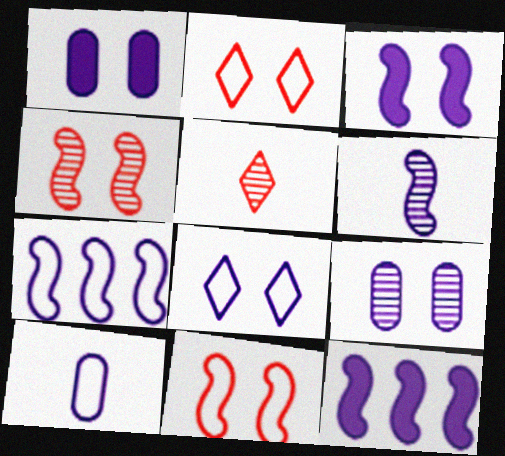[[3, 6, 7], 
[3, 8, 9], 
[7, 8, 10]]